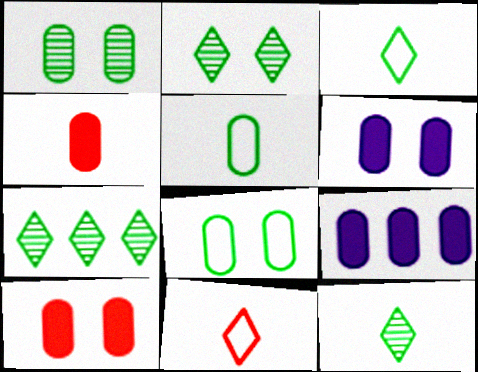[[2, 7, 12]]